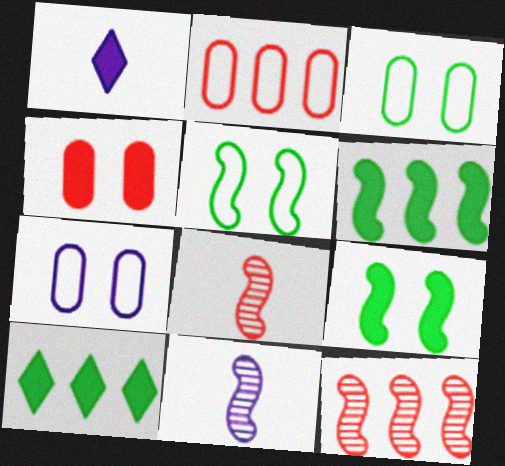[[1, 3, 12], 
[1, 4, 6], 
[7, 8, 10]]